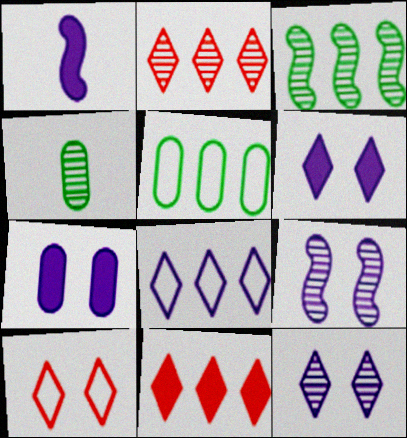[[2, 4, 9]]